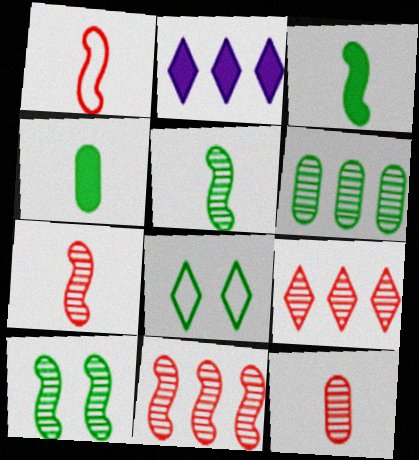[[3, 6, 8]]